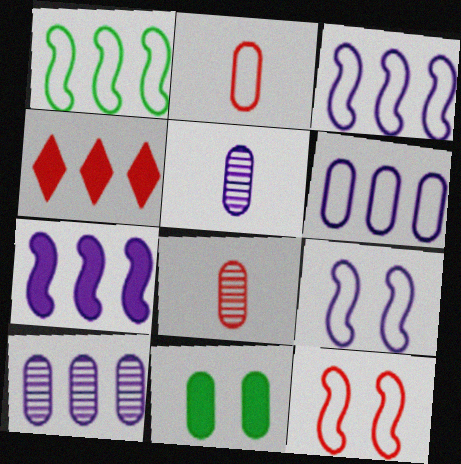[[1, 4, 10], 
[2, 10, 11], 
[4, 8, 12], 
[6, 8, 11]]